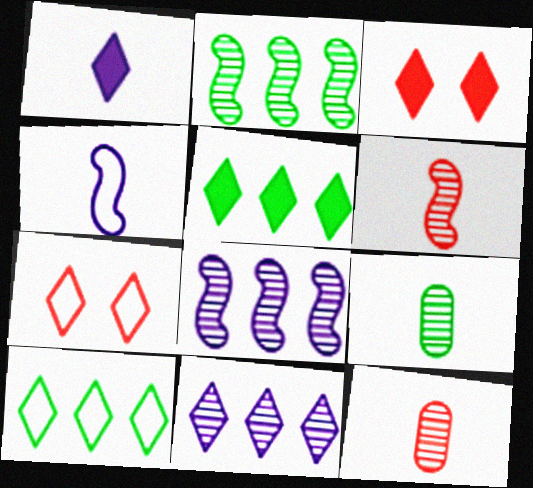[[1, 3, 5]]